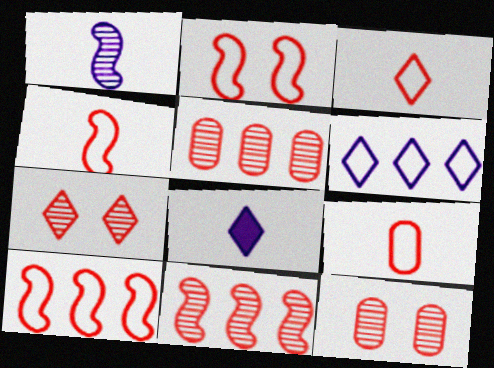[[2, 4, 10], 
[3, 4, 9]]